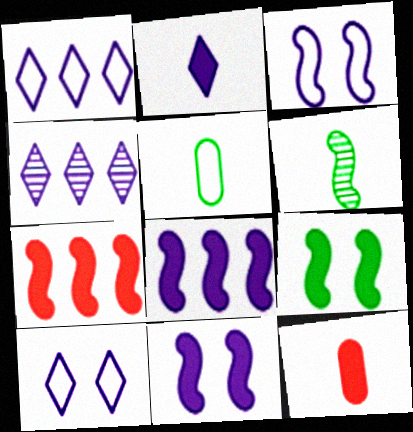[[2, 4, 10], 
[3, 6, 7]]